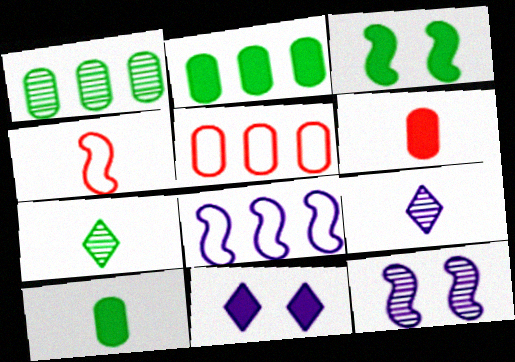[[1, 4, 11], 
[3, 5, 9], 
[4, 9, 10]]